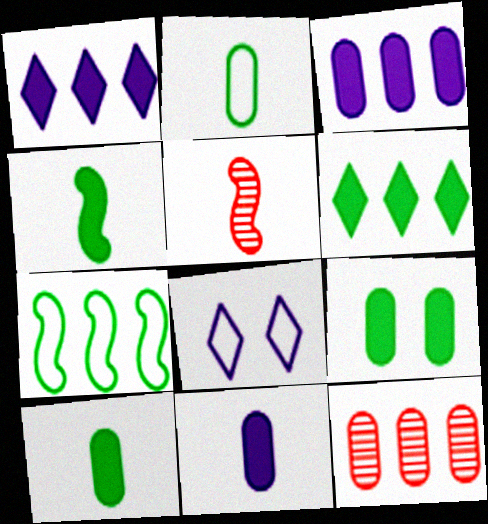[[1, 7, 12], 
[4, 6, 9], 
[4, 8, 12]]